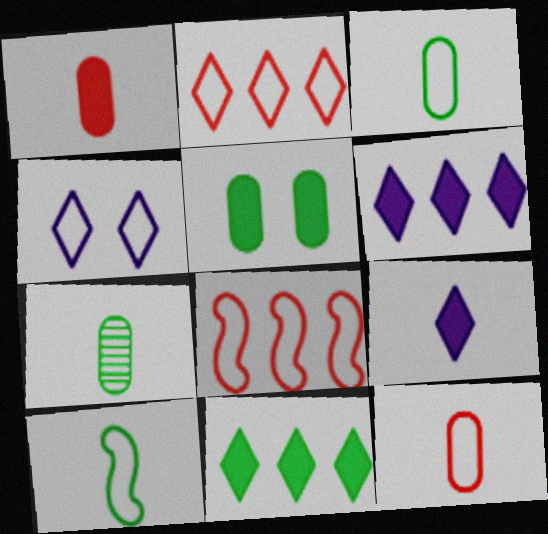[[3, 4, 8]]